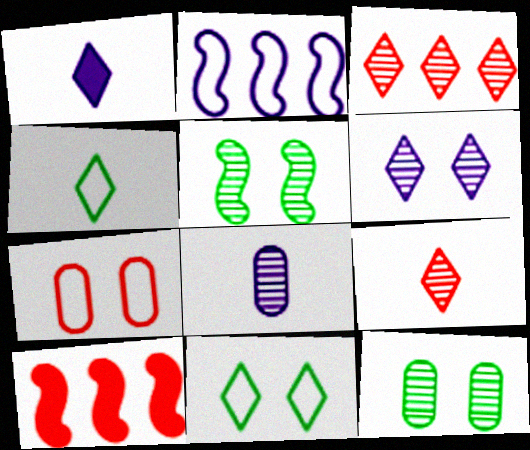[[1, 3, 11], 
[1, 4, 9], 
[2, 4, 7], 
[3, 5, 8], 
[7, 9, 10], 
[8, 10, 11]]